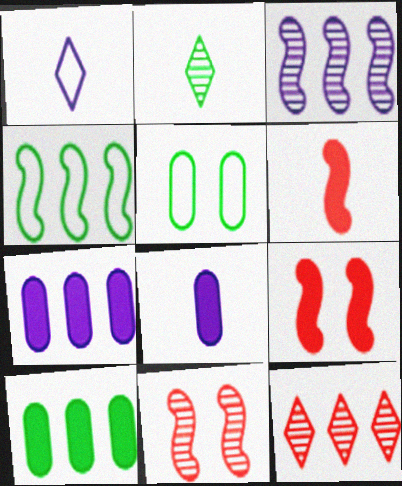[[1, 10, 11], 
[4, 7, 12]]